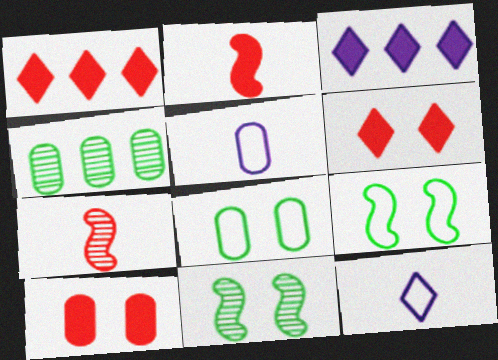[[1, 2, 10], 
[1, 5, 11], 
[3, 7, 8], 
[4, 5, 10]]